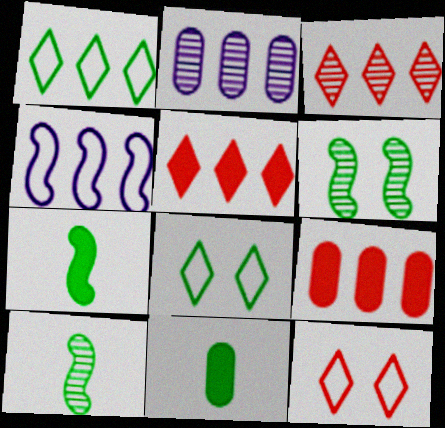[[1, 6, 11], 
[2, 7, 12]]